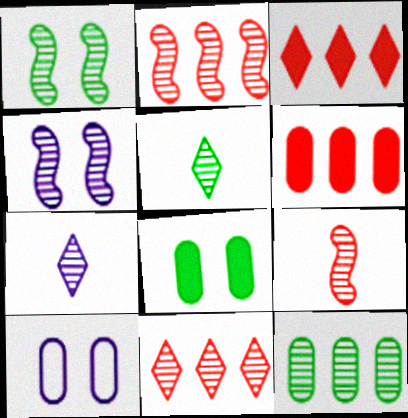[[1, 5, 12]]